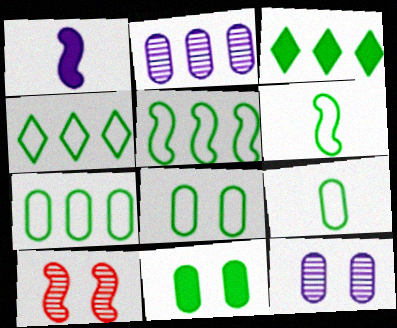[[1, 5, 10], 
[4, 5, 7], 
[4, 6, 8], 
[7, 8, 9]]